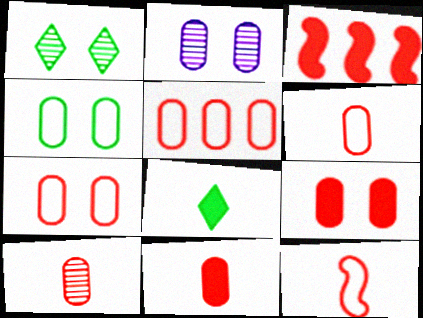[[2, 4, 9], 
[5, 6, 7], 
[5, 9, 10], 
[6, 10, 11]]